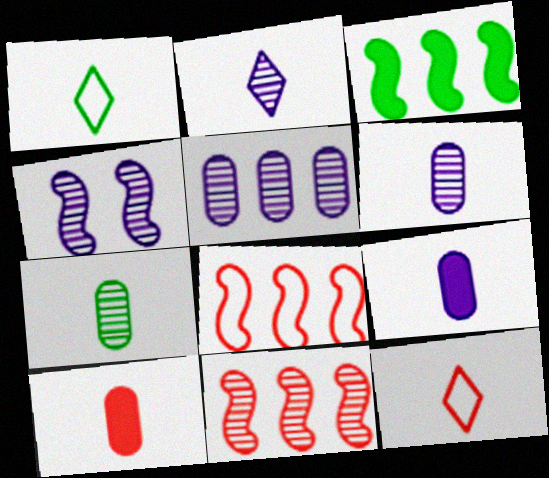[[2, 4, 5]]